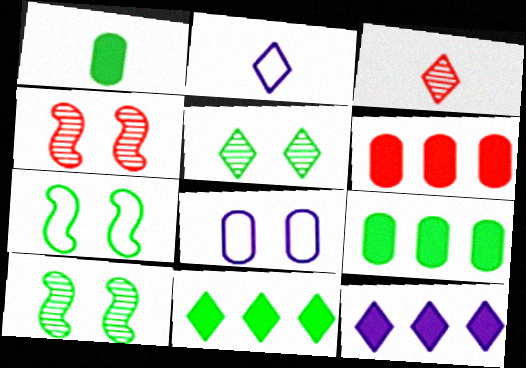[[2, 4, 9], 
[2, 6, 10]]